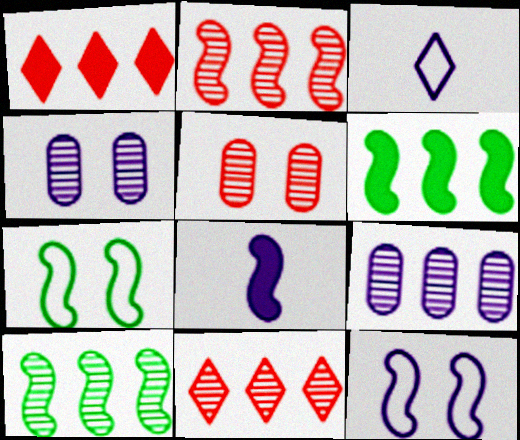[[2, 7, 8], 
[3, 5, 6], 
[9, 10, 11]]